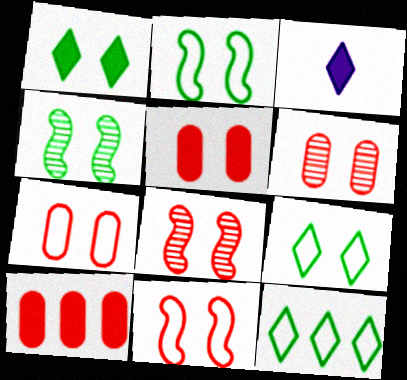[[5, 6, 7]]